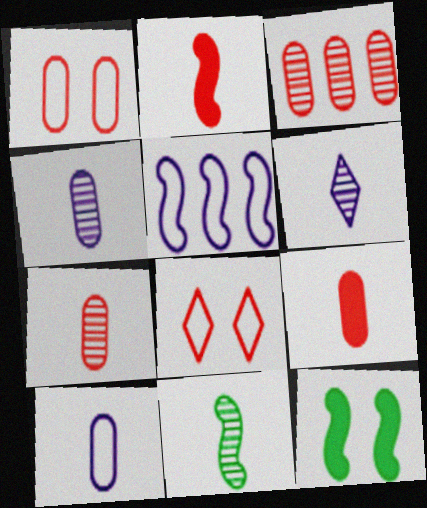[[1, 3, 9], 
[2, 3, 8], 
[6, 7, 11]]